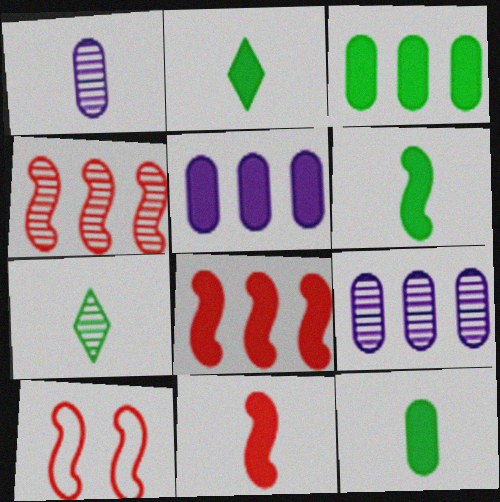[[2, 6, 12], 
[2, 9, 10], 
[4, 10, 11], 
[5, 7, 10]]